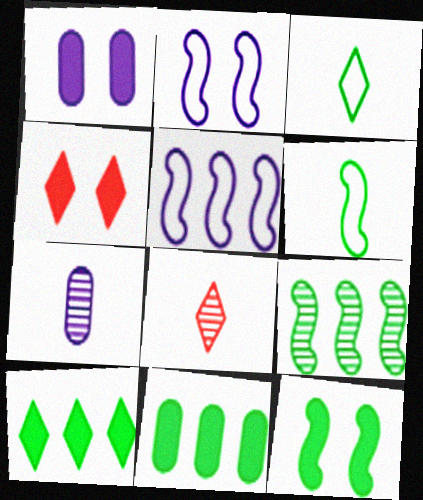[[1, 4, 12], 
[2, 8, 11], 
[6, 9, 12]]